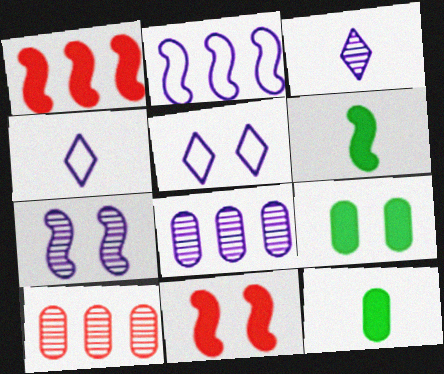[[3, 7, 8], 
[5, 6, 10]]